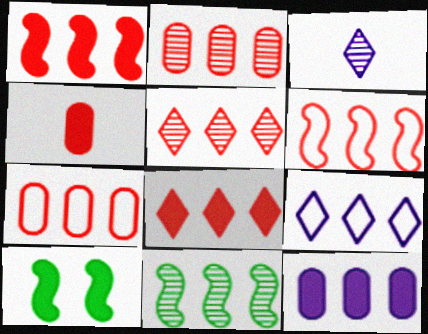[[1, 5, 7], 
[2, 6, 8], 
[3, 7, 10]]